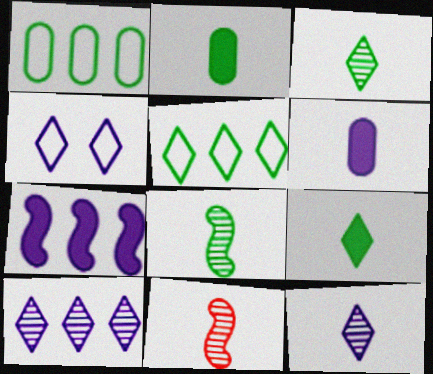[]